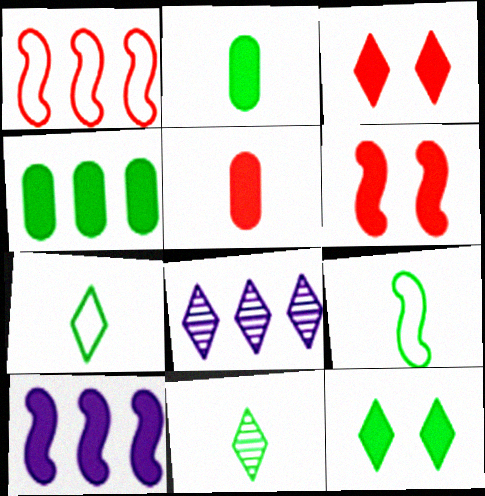[[1, 4, 8], 
[2, 3, 10], 
[2, 9, 11], 
[3, 7, 8], 
[5, 10, 12]]